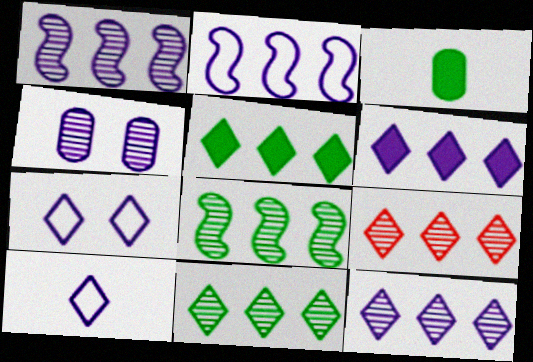[[9, 11, 12]]